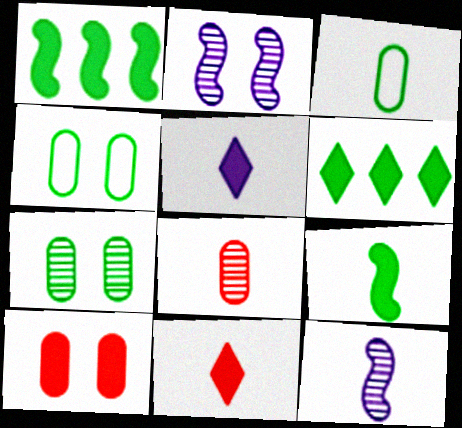[[1, 5, 10], 
[3, 11, 12]]